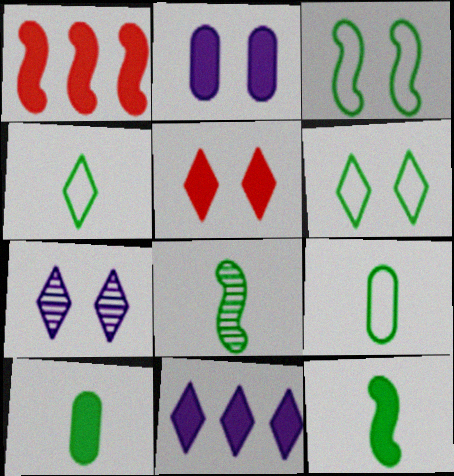[[1, 7, 9], 
[4, 8, 10], 
[5, 6, 7]]